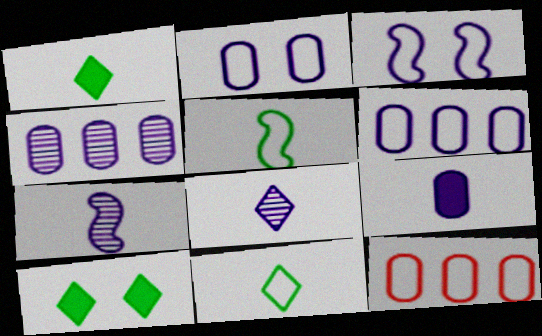[[2, 4, 9], 
[3, 11, 12], 
[7, 10, 12]]